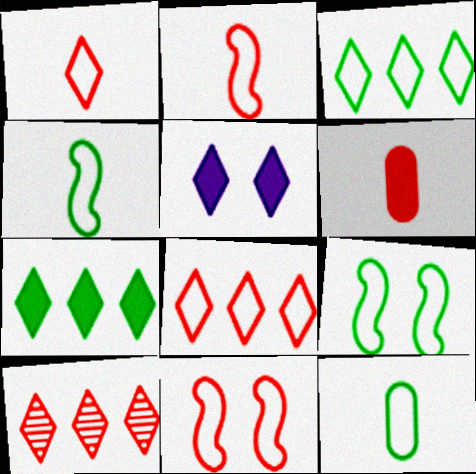[[3, 9, 12], 
[6, 10, 11]]